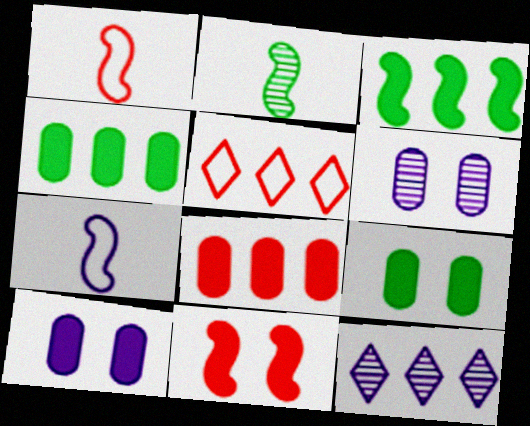[[1, 9, 12], 
[2, 5, 10], 
[7, 10, 12]]